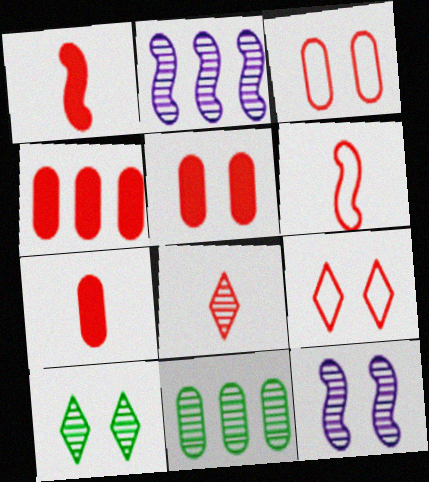[[4, 5, 7], 
[6, 7, 8], 
[8, 11, 12]]